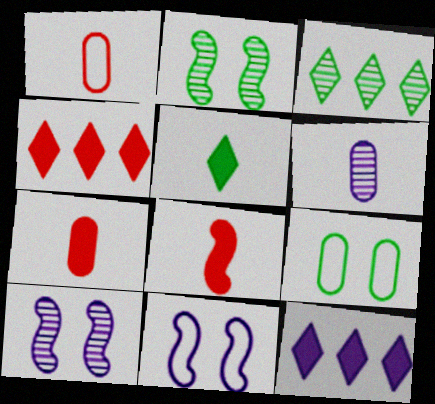[[1, 2, 12], 
[3, 7, 11], 
[6, 11, 12]]